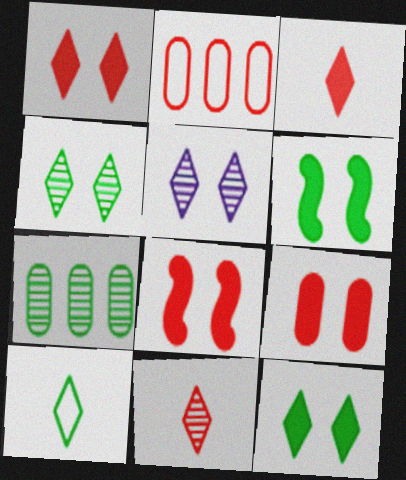[[1, 8, 9], 
[2, 8, 11], 
[6, 7, 10]]